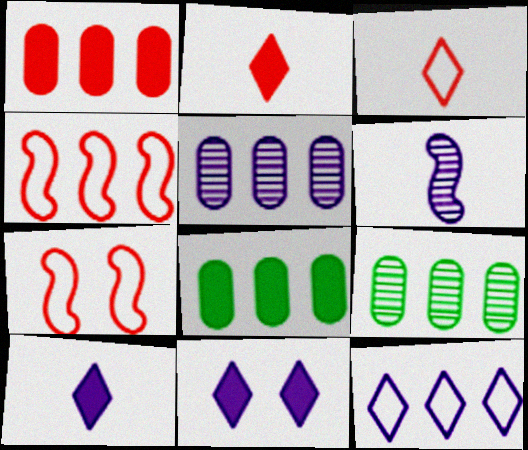[[7, 9, 10]]